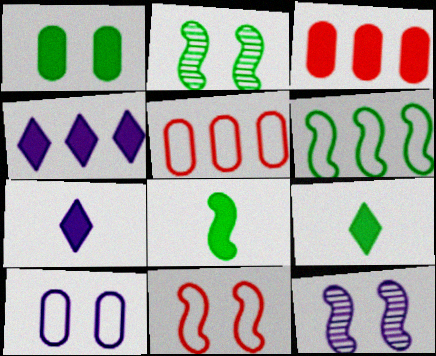[[2, 5, 7], 
[2, 6, 8], 
[5, 9, 12]]